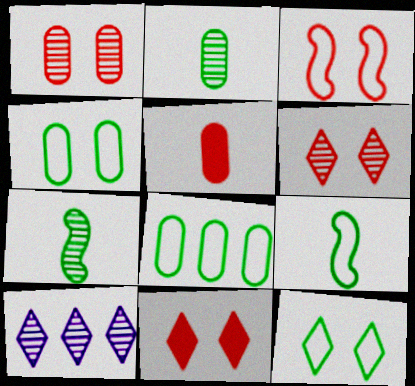[[1, 3, 11], 
[1, 7, 10], 
[8, 9, 12]]